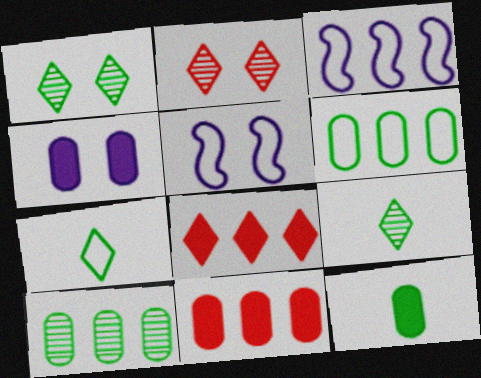[[2, 3, 12], 
[3, 8, 10], 
[4, 11, 12], 
[5, 9, 11]]